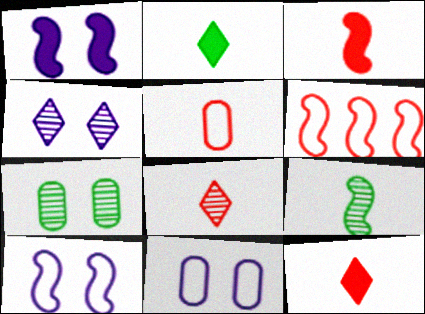[[1, 4, 11], 
[1, 6, 9], 
[3, 5, 8]]